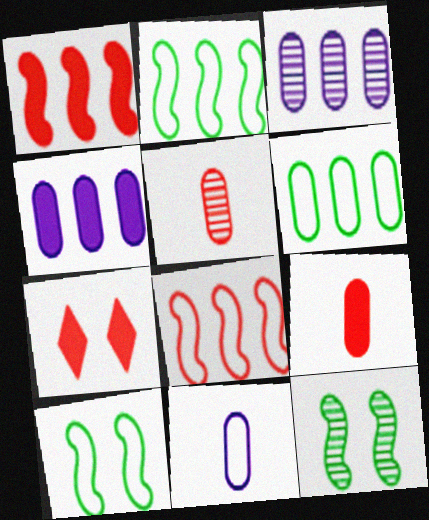[[1, 7, 9], 
[5, 7, 8]]